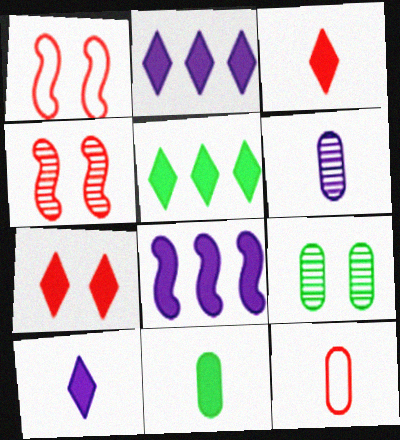[[1, 5, 6], 
[5, 7, 10], 
[6, 11, 12], 
[7, 8, 11]]